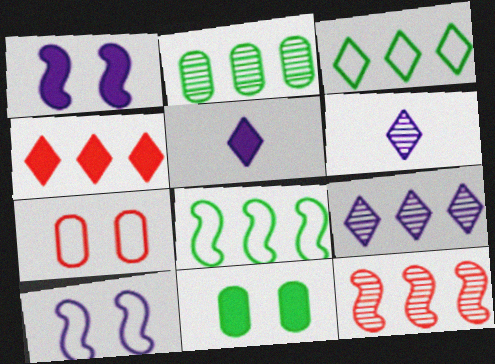[[2, 9, 12], 
[3, 4, 9]]